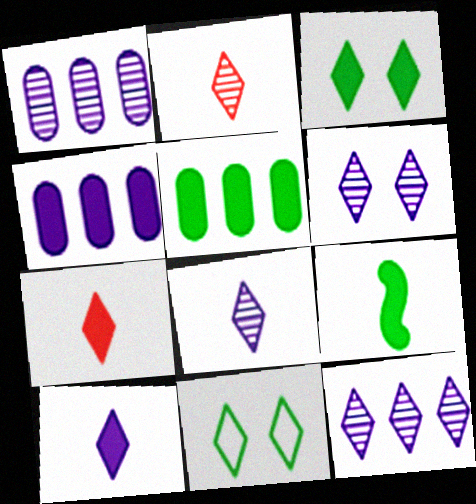[[3, 5, 9], 
[6, 8, 12], 
[7, 11, 12]]